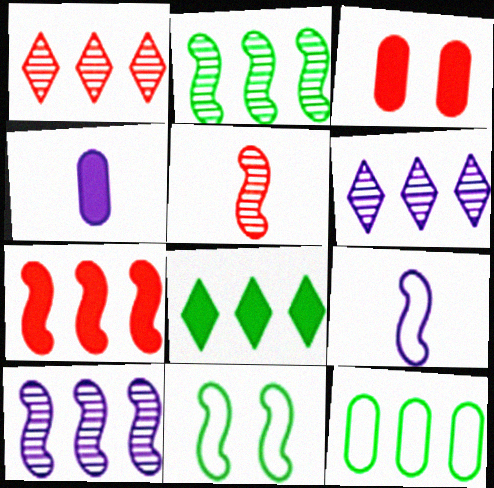[[1, 4, 11], 
[2, 8, 12], 
[6, 7, 12]]